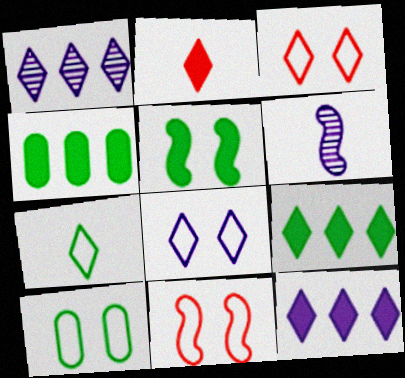[[3, 4, 6], 
[8, 10, 11]]